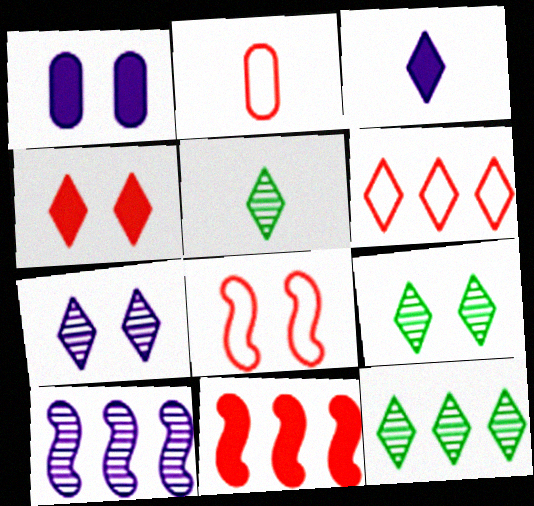[[1, 8, 9], 
[2, 6, 8], 
[3, 6, 9], 
[5, 9, 12]]